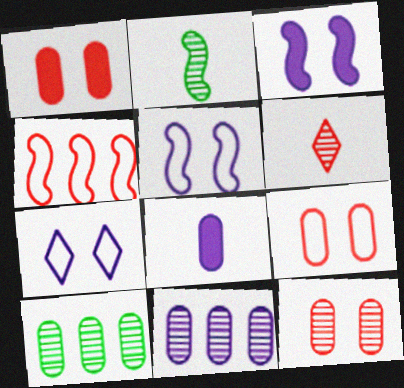[[1, 4, 6], 
[1, 9, 12], 
[2, 3, 4], 
[8, 9, 10]]